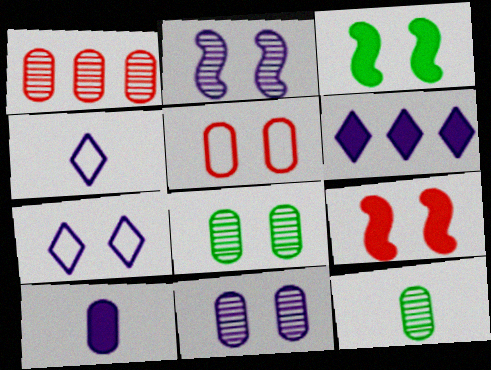[[1, 3, 4], 
[1, 11, 12], 
[7, 8, 9]]